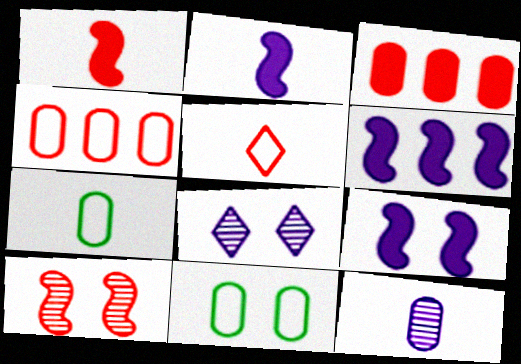[[2, 6, 9], 
[3, 5, 10], 
[3, 11, 12]]